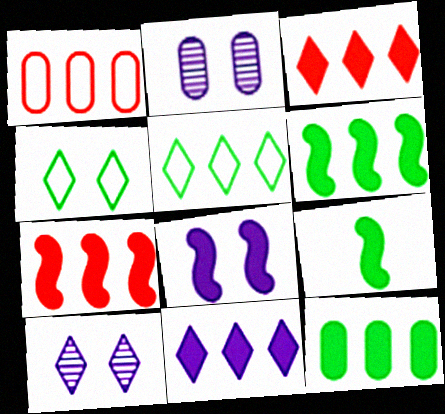[[1, 9, 10], 
[7, 8, 9], 
[7, 11, 12]]